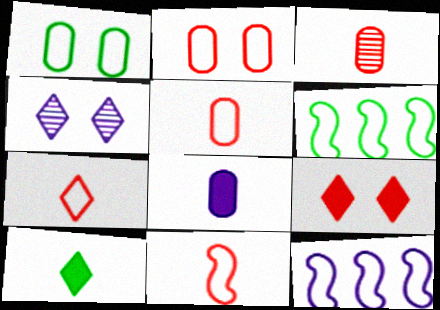[[1, 7, 12], 
[4, 8, 12], 
[5, 7, 11]]